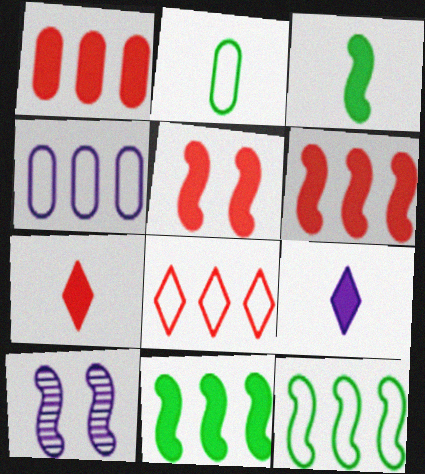[[1, 5, 7], 
[4, 8, 12], 
[4, 9, 10]]